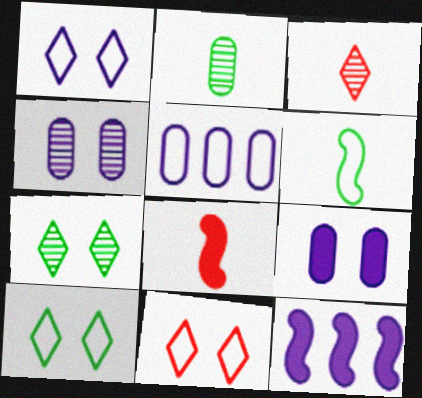[[1, 10, 11], 
[2, 11, 12], 
[5, 6, 11], 
[5, 7, 8]]